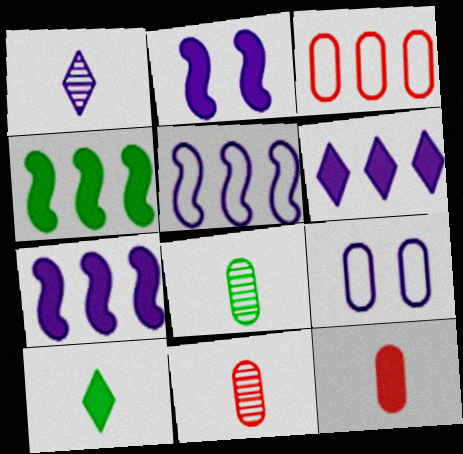[[1, 7, 9]]